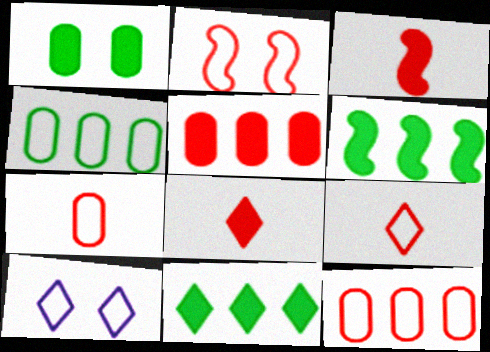[[2, 9, 12]]